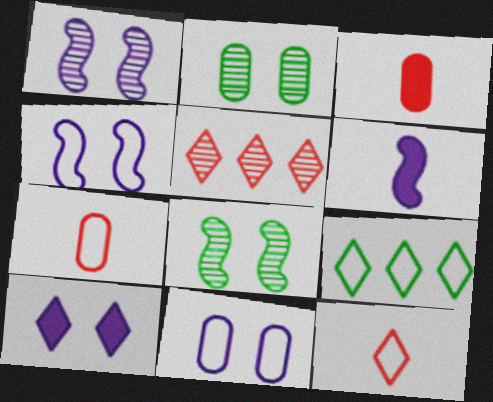[[1, 3, 9], 
[1, 10, 11], 
[4, 7, 9]]